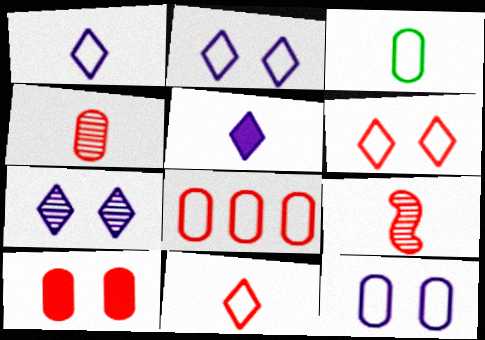[[3, 5, 9], 
[3, 8, 12], 
[4, 8, 10]]